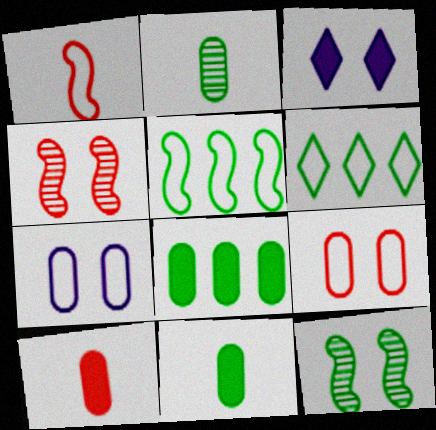[[1, 6, 7], 
[3, 9, 12], 
[6, 11, 12]]